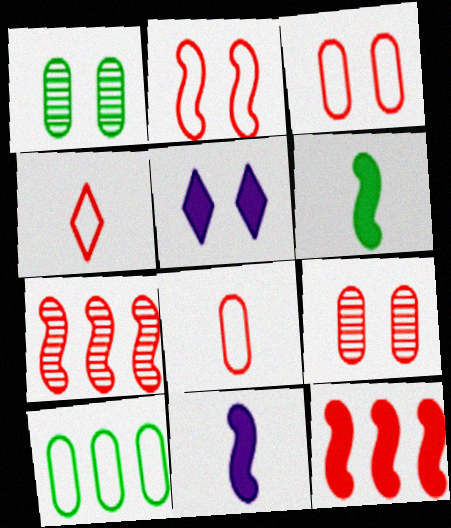[[1, 2, 5], 
[4, 9, 12]]